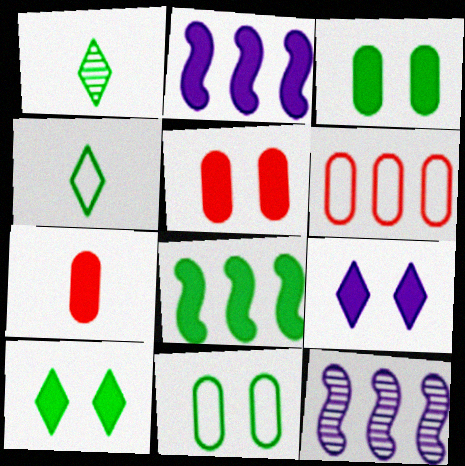[[1, 8, 11], 
[2, 7, 10], 
[4, 5, 12], 
[7, 8, 9]]